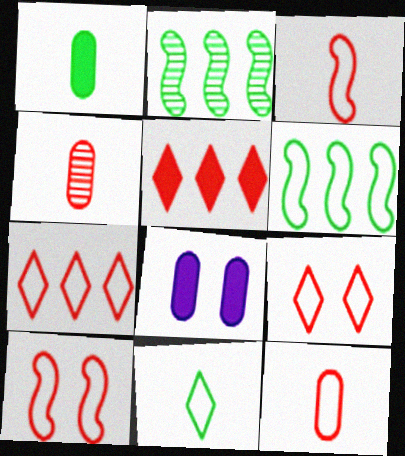[[4, 5, 10], 
[7, 10, 12]]